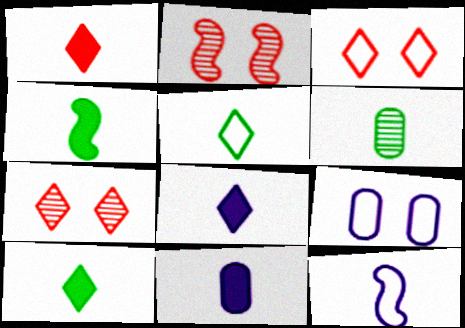[[1, 4, 11], 
[1, 6, 12], 
[1, 8, 10], 
[4, 5, 6]]